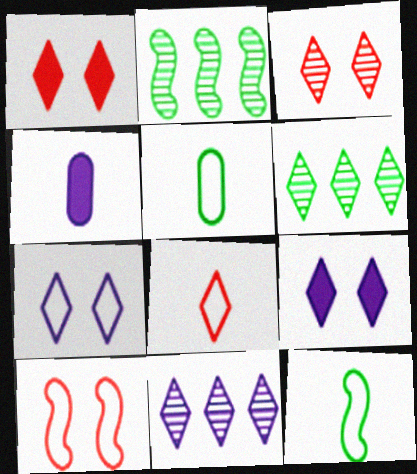[[4, 6, 10], 
[6, 8, 9]]